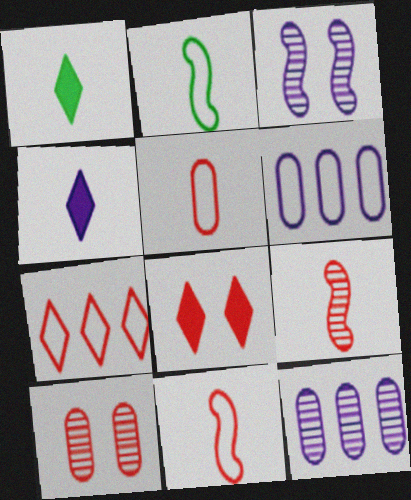[[2, 8, 12], 
[3, 4, 6]]